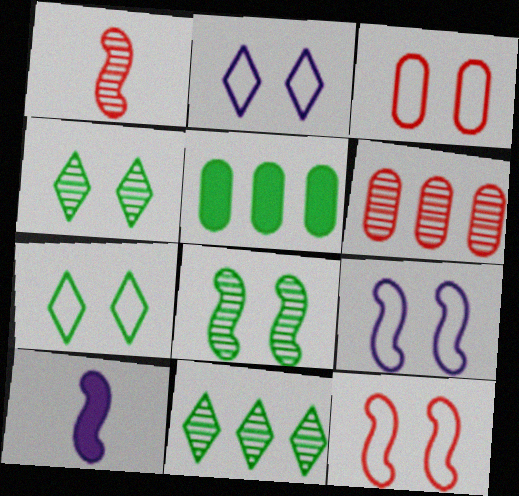[[1, 2, 5], 
[3, 7, 9], 
[3, 10, 11], 
[6, 7, 10]]